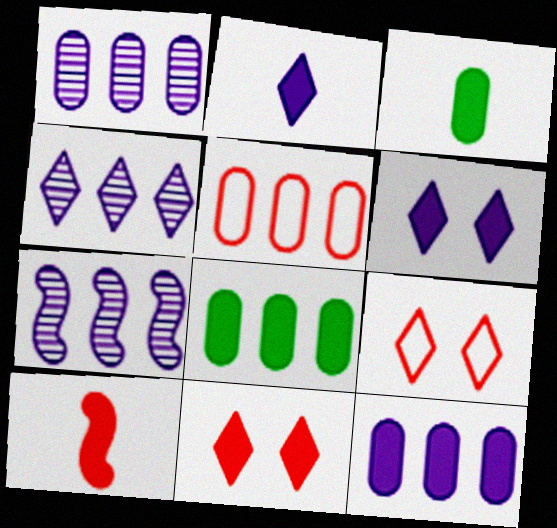[[1, 4, 7], 
[1, 5, 8], 
[2, 3, 10], 
[3, 7, 9], 
[6, 8, 10]]